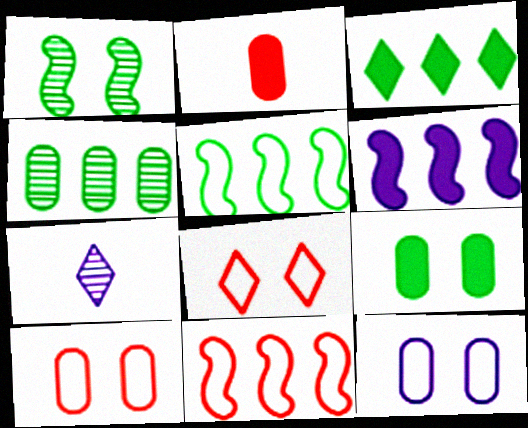[[2, 4, 12], 
[3, 4, 5], 
[3, 7, 8], 
[6, 7, 12], 
[7, 9, 11]]